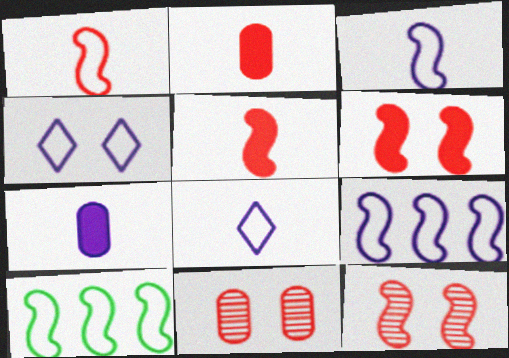[]